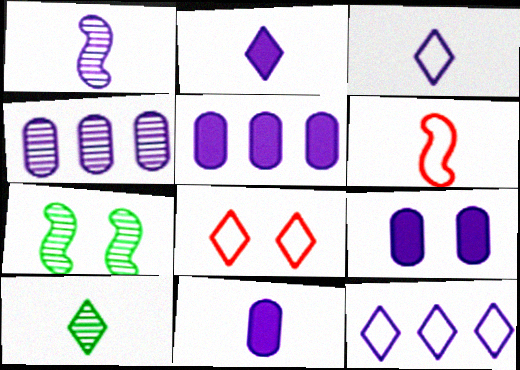[[1, 3, 11], 
[1, 9, 12], 
[5, 9, 11], 
[6, 10, 11], 
[7, 8, 9]]